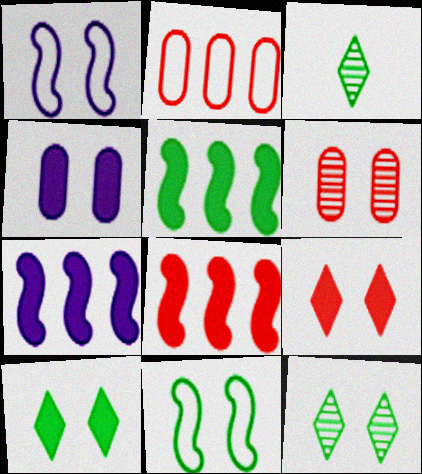[[1, 6, 10], 
[5, 7, 8]]